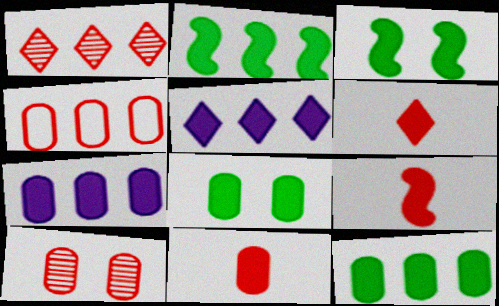[[3, 5, 11], 
[3, 6, 7], 
[4, 10, 11], 
[5, 8, 9], 
[6, 9, 11], 
[7, 8, 11]]